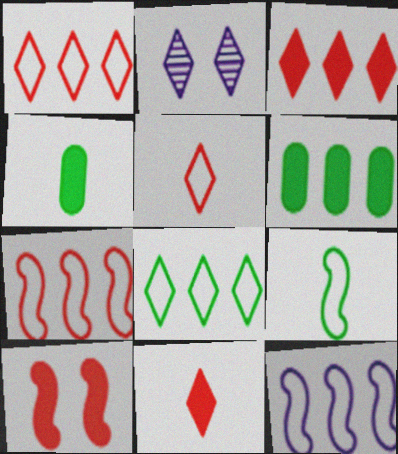[[2, 4, 7], 
[2, 8, 11]]